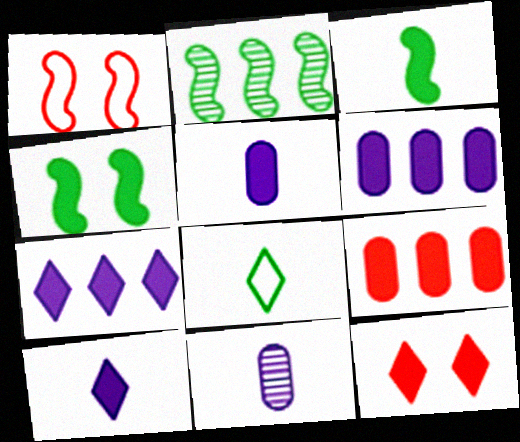[[3, 6, 12], 
[4, 9, 10]]